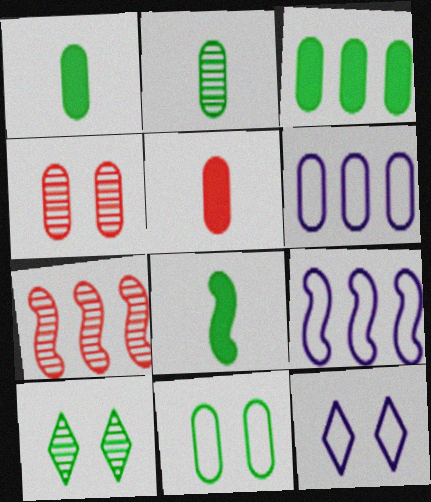[[1, 4, 6], 
[1, 7, 12], 
[2, 3, 11], 
[5, 9, 10]]